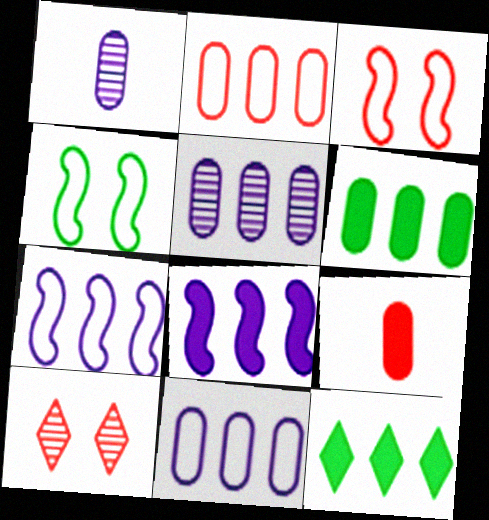[[1, 3, 12], 
[2, 5, 6]]